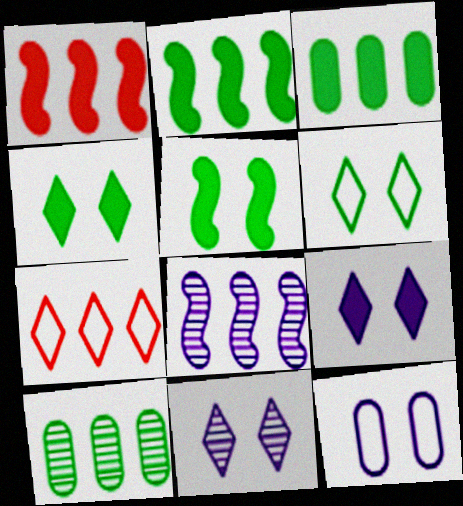[[3, 7, 8]]